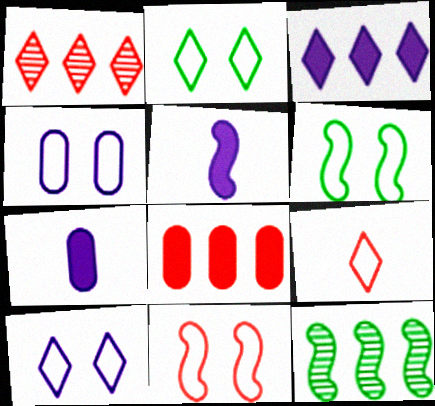[[1, 6, 7], 
[2, 4, 11], 
[5, 11, 12]]